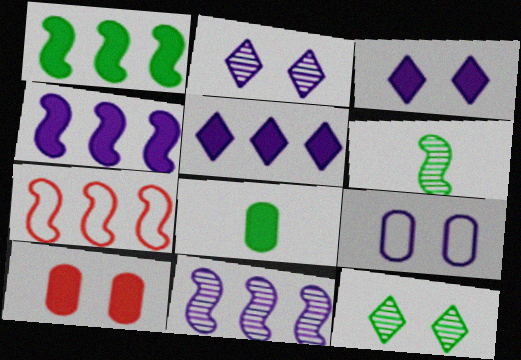[[1, 7, 11], 
[2, 7, 8]]